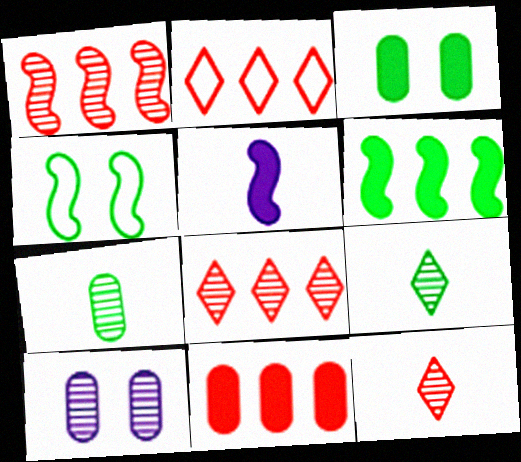[[1, 2, 11], 
[1, 4, 5], 
[1, 9, 10]]